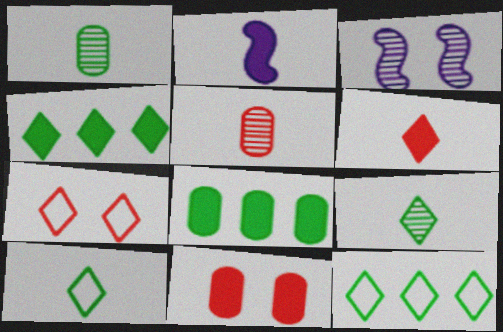[[2, 4, 11], 
[2, 5, 10]]